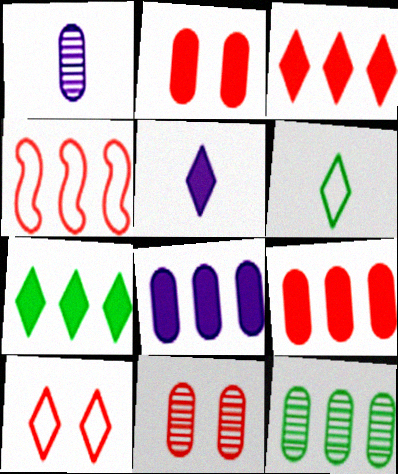[[1, 11, 12]]